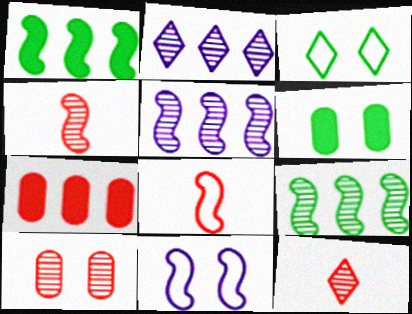[[1, 4, 11], 
[2, 6, 8]]